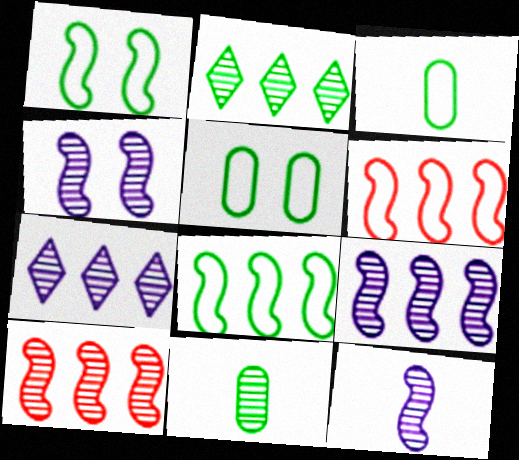[[4, 9, 12]]